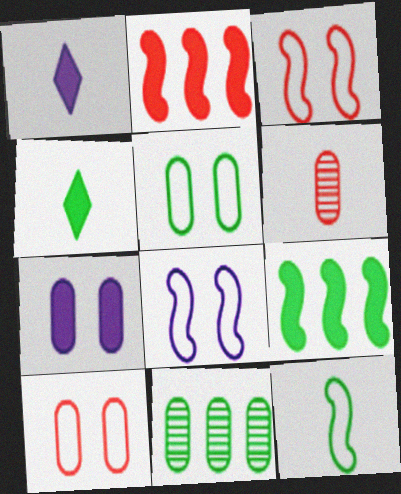[[1, 3, 11], 
[1, 6, 12], 
[2, 4, 7]]